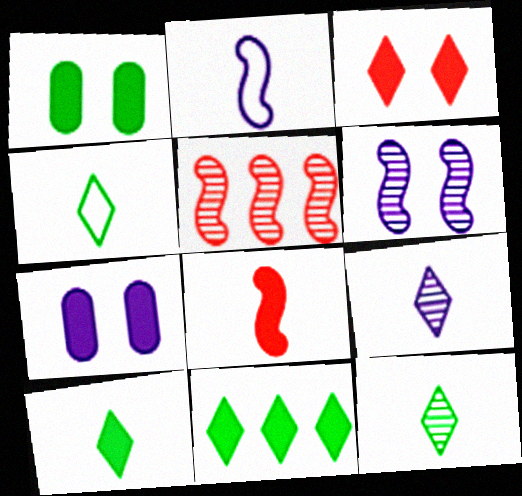[[4, 5, 7], 
[4, 10, 12], 
[7, 8, 11]]